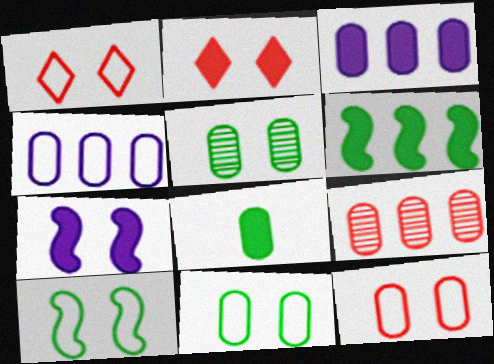[[1, 5, 7]]